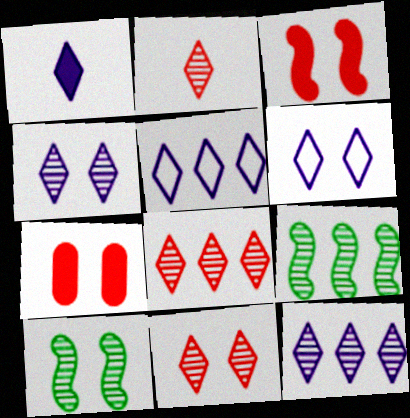[[1, 4, 5], 
[1, 6, 12], 
[2, 8, 11], 
[6, 7, 10]]